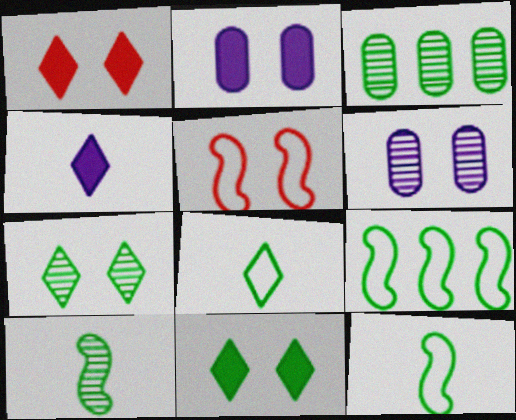[[2, 5, 7], 
[3, 4, 5], 
[3, 7, 10], 
[3, 11, 12], 
[5, 6, 11]]